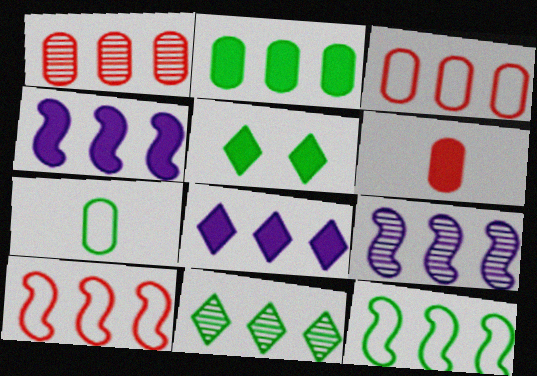[[1, 8, 12], 
[1, 9, 11], 
[2, 11, 12], 
[3, 4, 11], 
[4, 5, 6]]